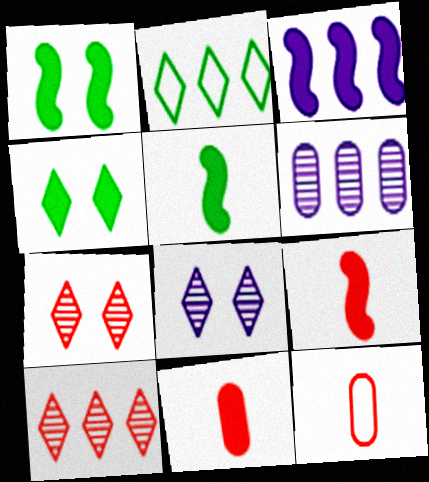[[1, 3, 9], 
[3, 4, 11]]